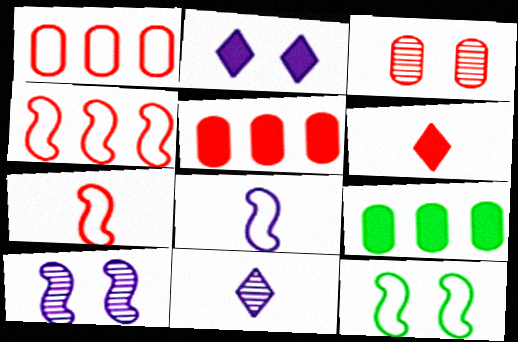[[2, 3, 12], 
[3, 4, 6], 
[4, 8, 12], 
[5, 11, 12]]